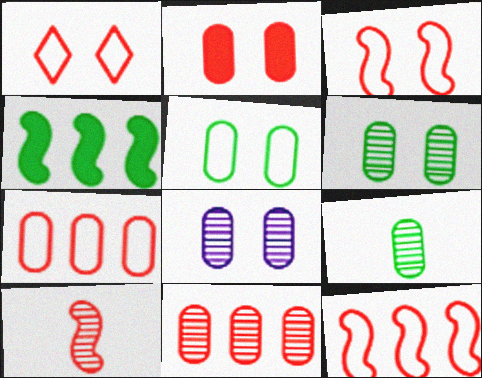[[2, 5, 8], 
[8, 9, 11]]